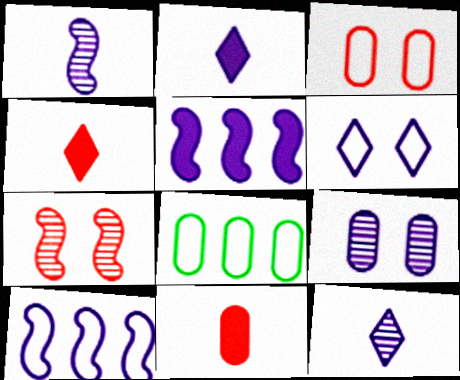[[2, 7, 8], 
[2, 9, 10], 
[8, 9, 11]]